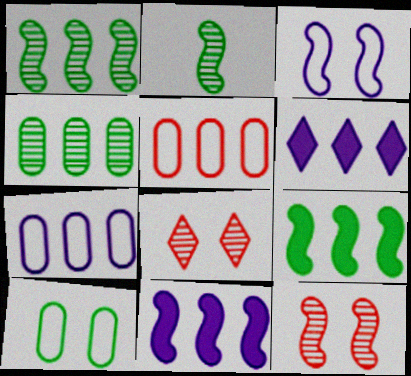[[1, 5, 6]]